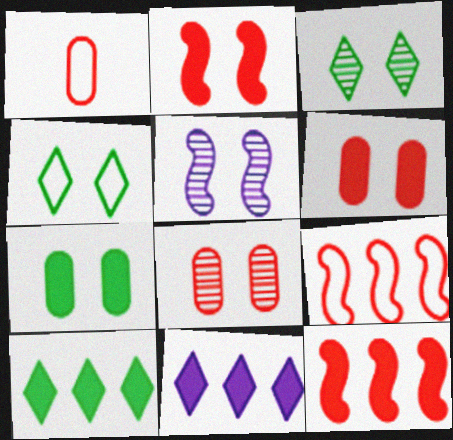[[1, 5, 10], 
[3, 5, 8], 
[4, 5, 6]]